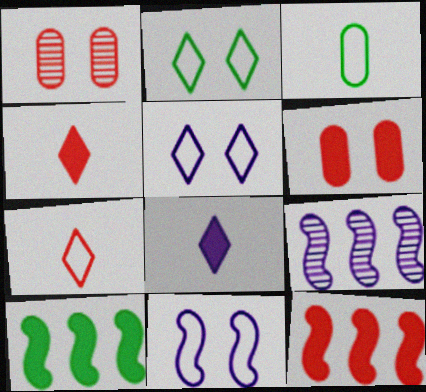[[1, 7, 12], 
[4, 6, 12], 
[6, 8, 10]]